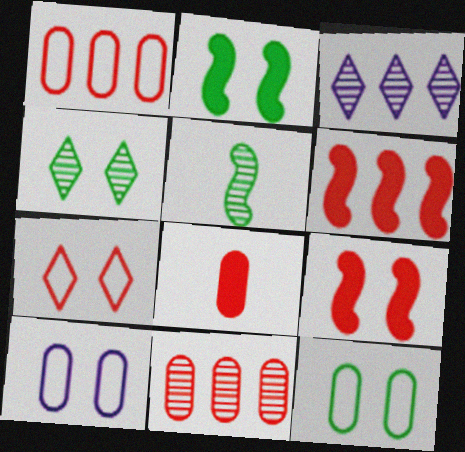[[2, 4, 12], 
[4, 9, 10]]